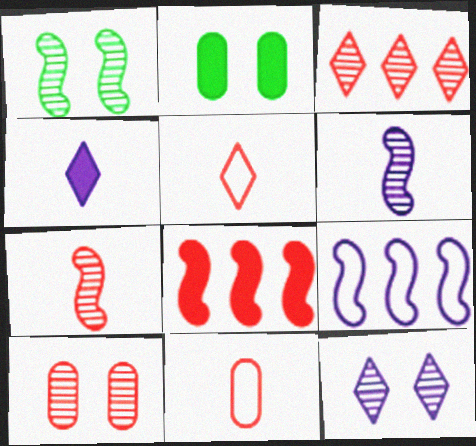[[1, 10, 12], 
[2, 4, 8], 
[3, 7, 10], 
[5, 8, 10]]